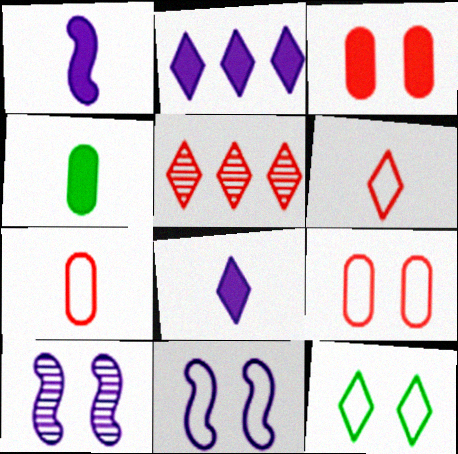[[3, 10, 12], 
[4, 5, 11], 
[5, 8, 12], 
[9, 11, 12]]